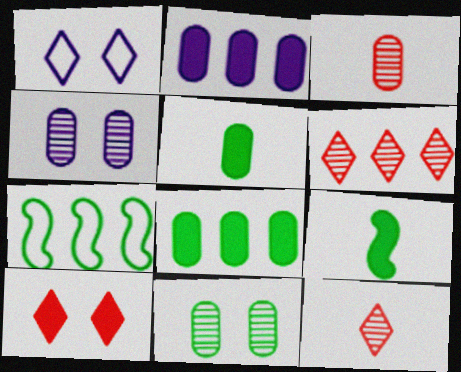[[2, 6, 7], 
[2, 9, 10]]